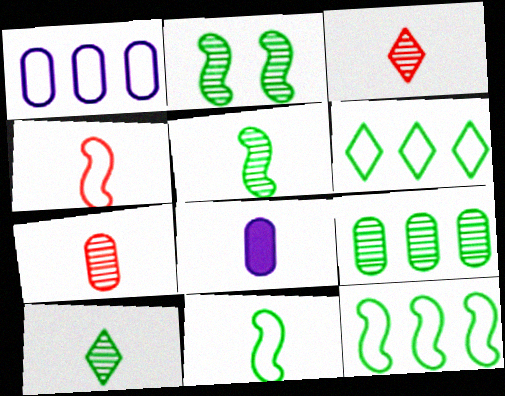[[2, 9, 10], 
[3, 8, 11], 
[4, 8, 10]]